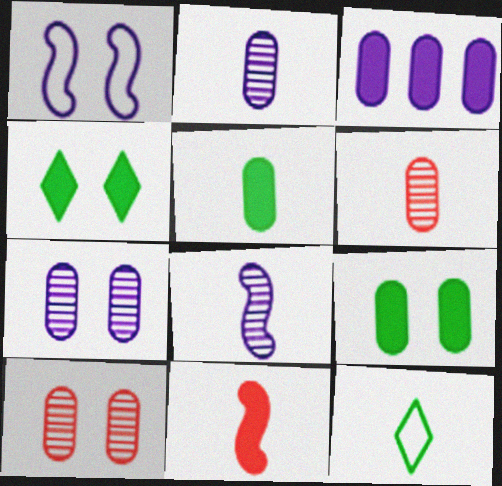[[1, 4, 10], 
[2, 11, 12], 
[3, 4, 11]]